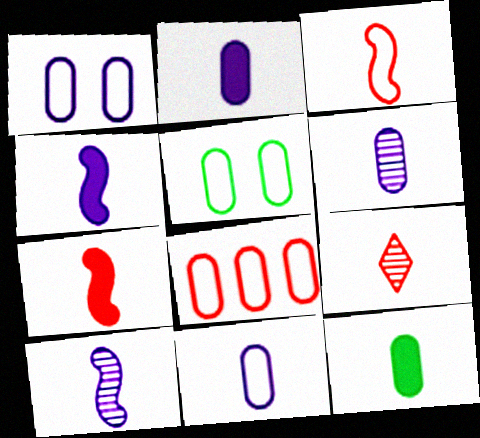[[2, 6, 11], 
[5, 8, 11]]